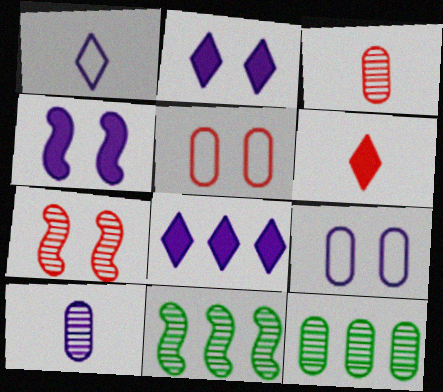[[6, 9, 11]]